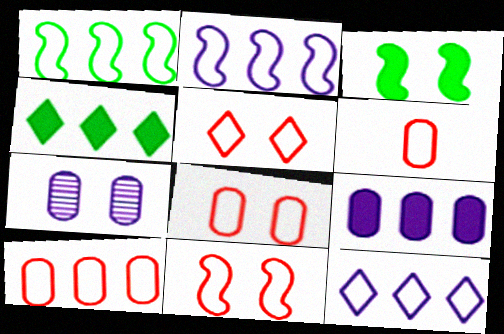[[1, 10, 12], 
[3, 5, 7], 
[5, 8, 11], 
[6, 8, 10]]